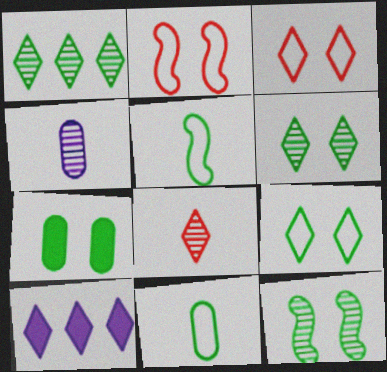[[1, 5, 7], 
[7, 9, 12], 
[8, 9, 10]]